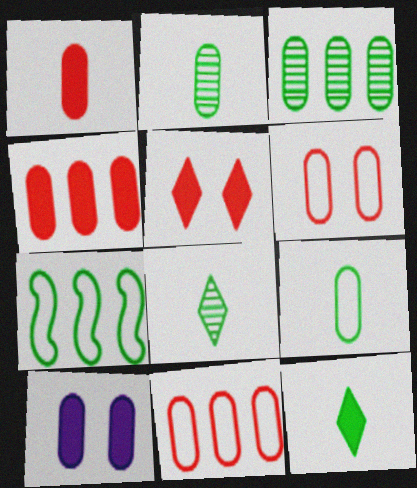[[2, 10, 11]]